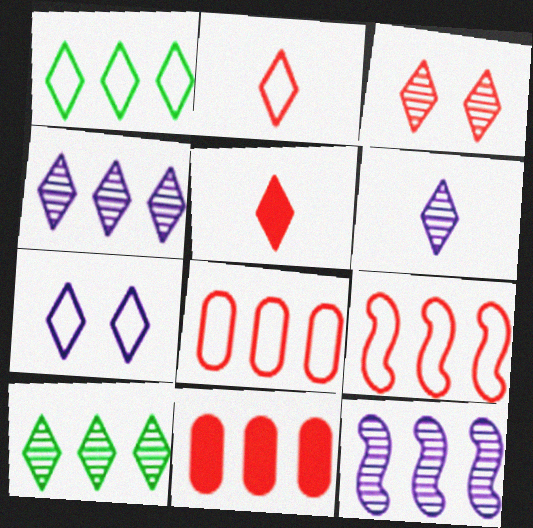[[1, 2, 7], 
[1, 11, 12], 
[3, 6, 10], 
[5, 7, 10]]